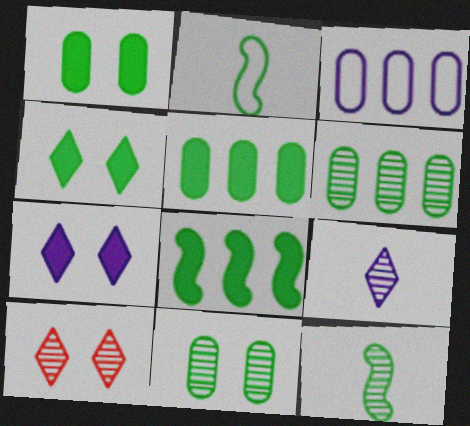[[2, 4, 6]]